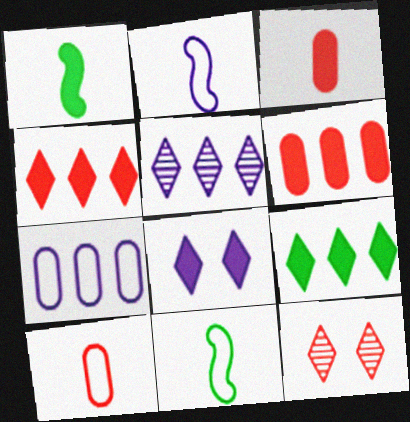[[1, 6, 8], 
[1, 7, 12]]